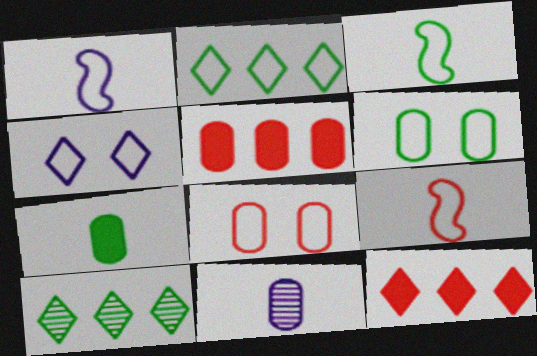[[1, 2, 8], 
[1, 3, 9], 
[2, 3, 6], 
[5, 6, 11]]